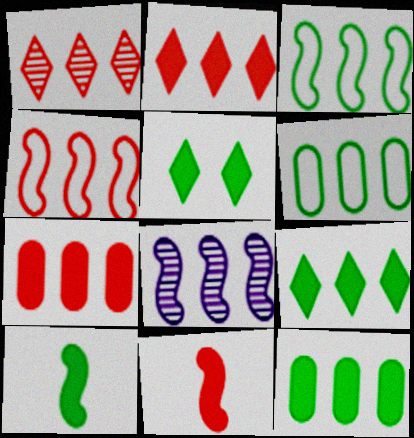[[1, 4, 7], 
[2, 6, 8], 
[5, 10, 12]]